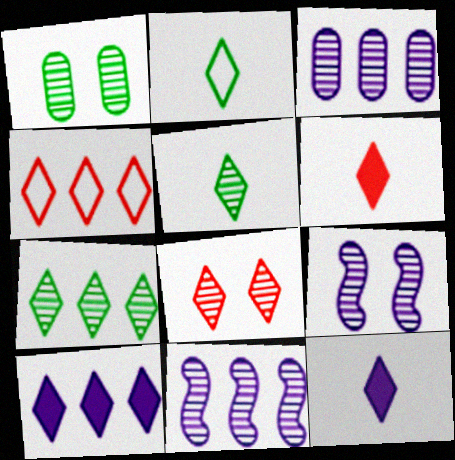[[1, 8, 9], 
[2, 8, 10], 
[4, 6, 8], 
[4, 7, 10]]